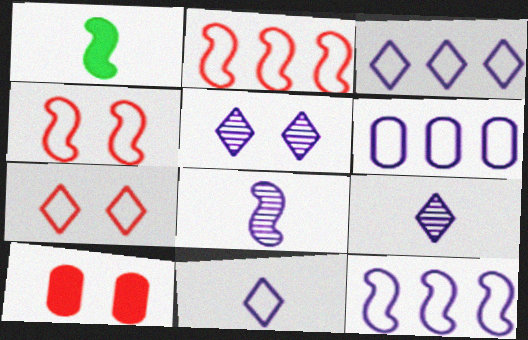[[3, 6, 12]]